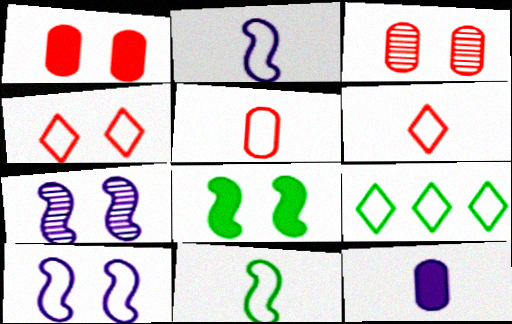[[5, 9, 10]]